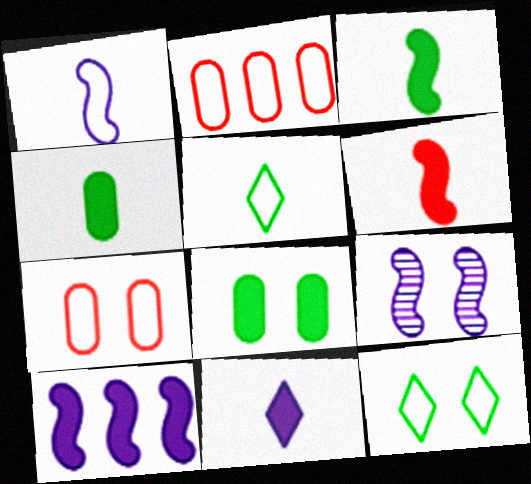[[1, 2, 12], 
[1, 9, 10], 
[4, 6, 11]]